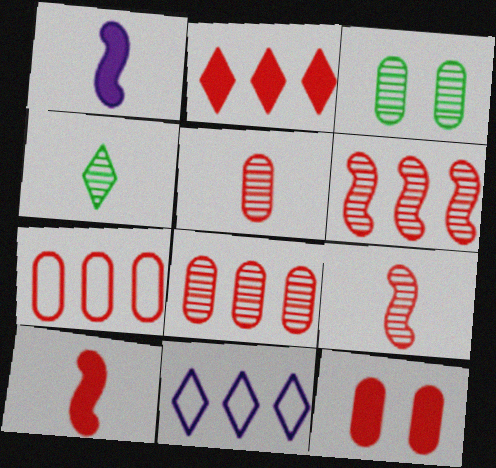[[2, 6, 7], 
[2, 10, 12], 
[3, 10, 11], 
[5, 7, 12]]